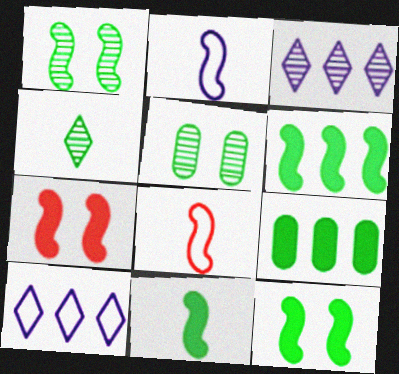[[6, 11, 12]]